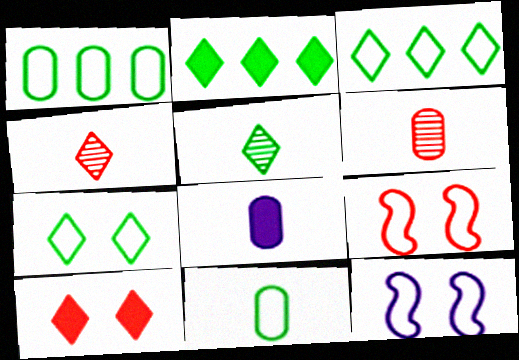[[2, 5, 7], 
[2, 6, 12], 
[6, 8, 11]]